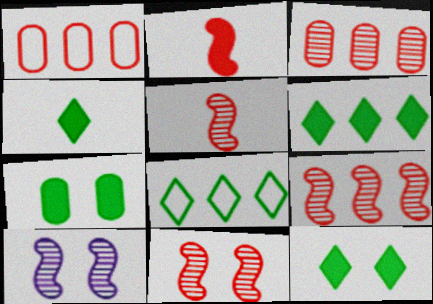[[1, 4, 10], 
[4, 6, 12], 
[5, 9, 11]]